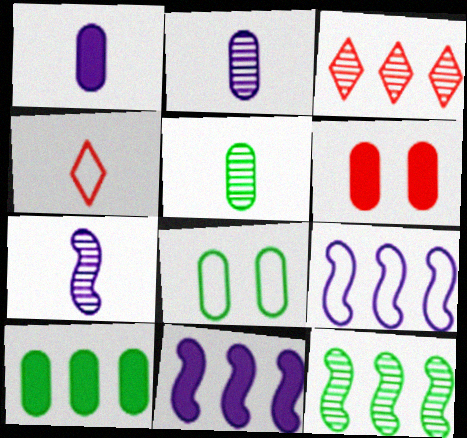[[1, 6, 10], 
[3, 9, 10], 
[4, 8, 9], 
[5, 8, 10]]